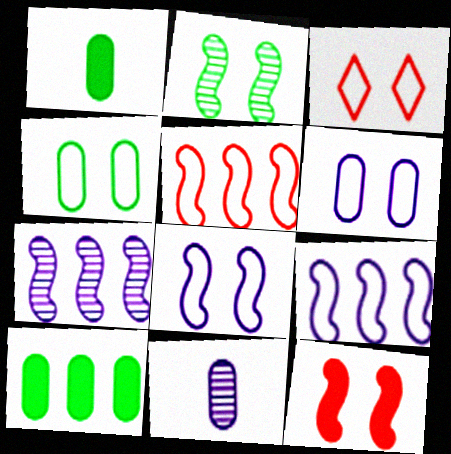[[1, 3, 7], 
[2, 8, 12], 
[3, 4, 8]]